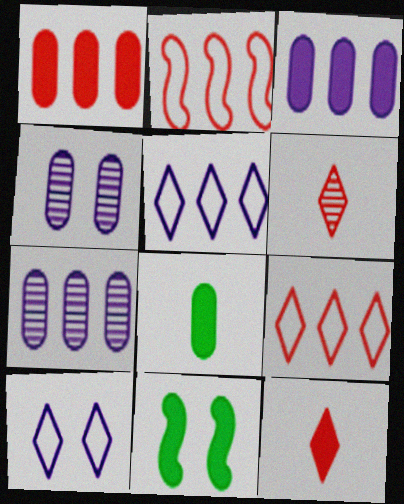[[3, 11, 12]]